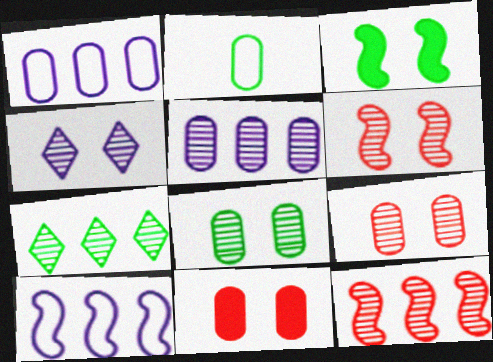[[2, 3, 7], 
[2, 5, 11], 
[4, 6, 8], 
[5, 7, 12]]